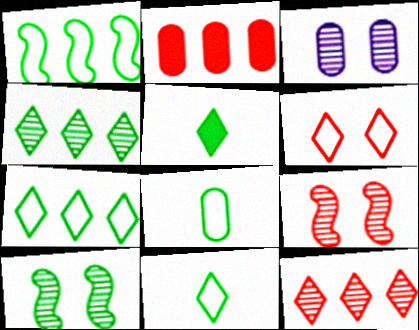[[2, 3, 8]]